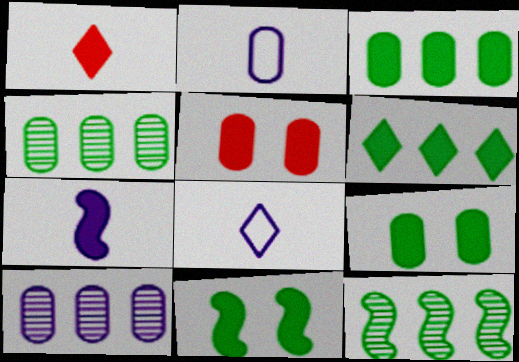[[2, 4, 5], 
[5, 6, 7], 
[5, 8, 12]]